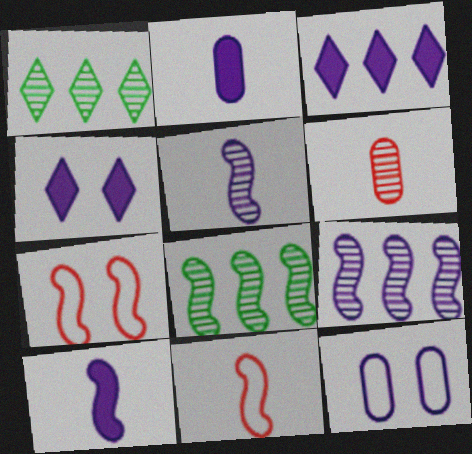[[1, 2, 7], 
[3, 5, 12], 
[7, 8, 10]]